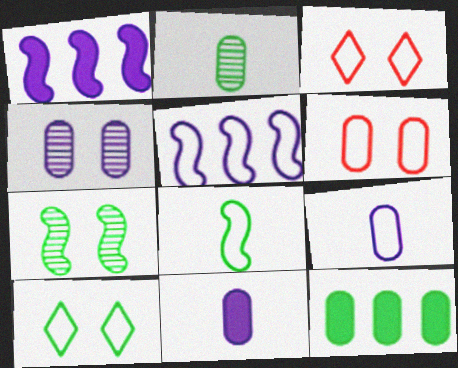[[1, 2, 3]]